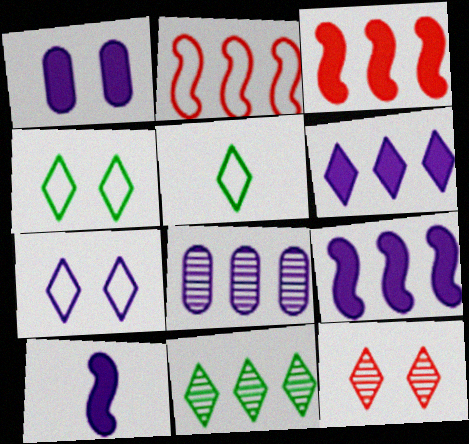[[1, 6, 10], 
[5, 6, 12], 
[7, 8, 10]]